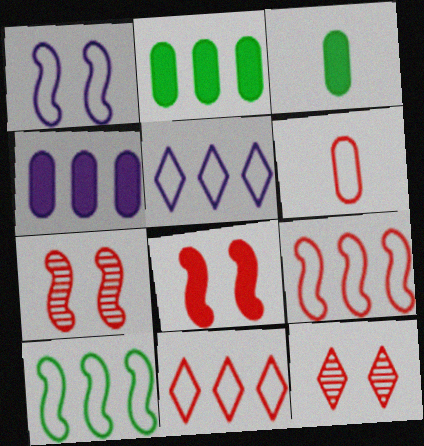[[3, 5, 7]]